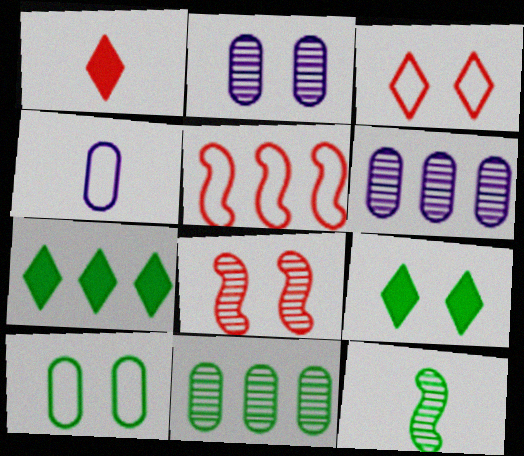[[1, 4, 12], 
[4, 7, 8], 
[5, 6, 7], 
[7, 10, 12]]